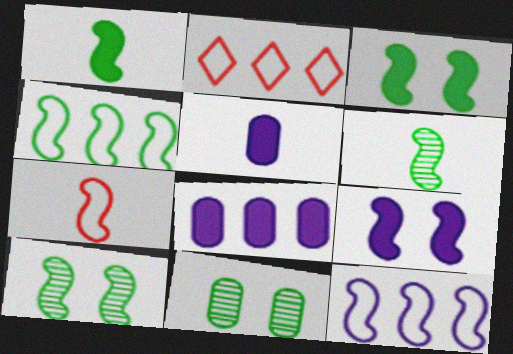[[1, 4, 10], 
[2, 5, 10], 
[3, 4, 6]]